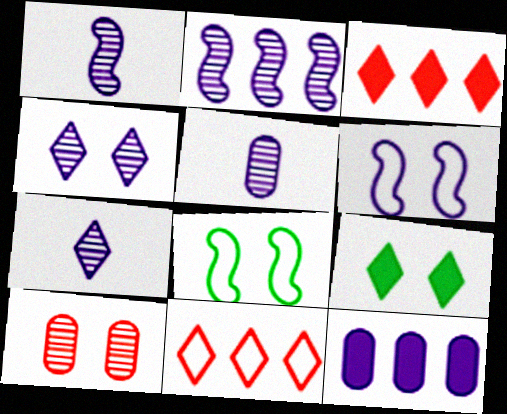[[1, 5, 7], 
[2, 4, 5], 
[3, 5, 8], 
[6, 7, 12], 
[6, 9, 10], 
[7, 9, 11]]